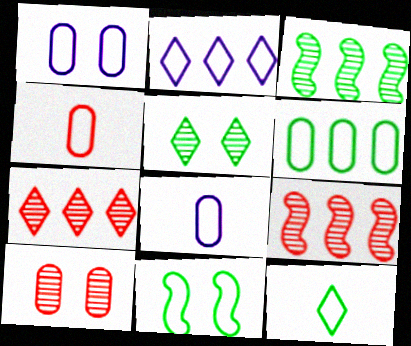[[1, 4, 6], 
[2, 4, 11], 
[6, 11, 12]]